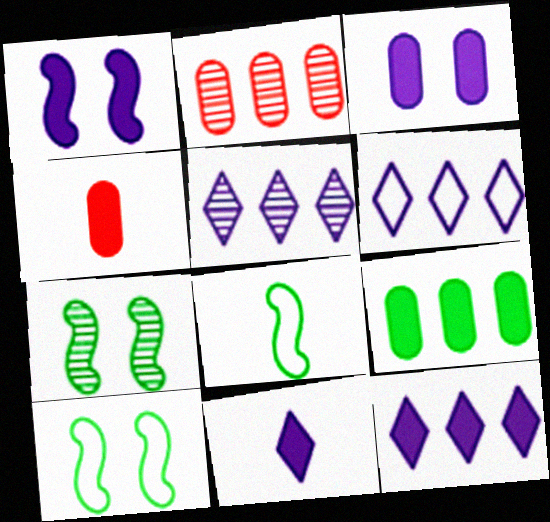[[2, 10, 11], 
[3, 4, 9], 
[4, 5, 10], 
[4, 6, 7], 
[5, 6, 12]]